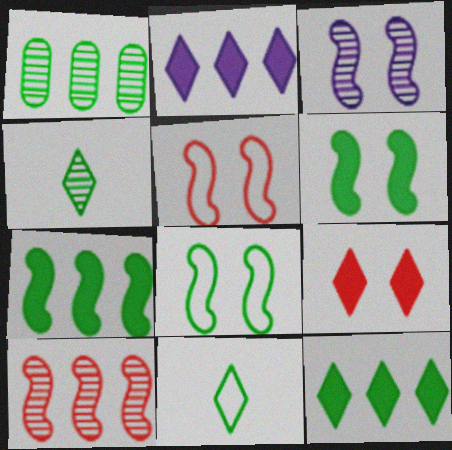[[1, 6, 11], 
[3, 5, 6]]